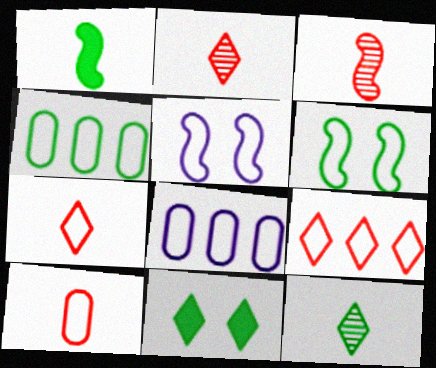[[3, 8, 11], 
[4, 5, 7], 
[6, 7, 8]]